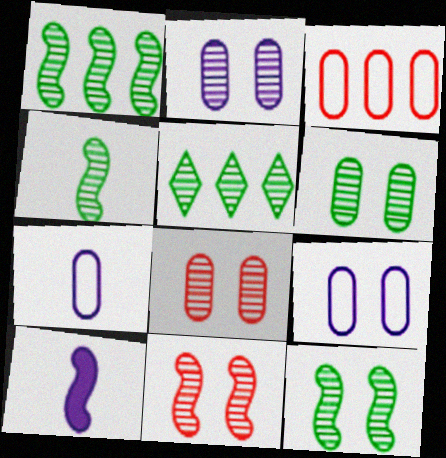[[1, 4, 12], 
[2, 6, 8], 
[4, 5, 6]]